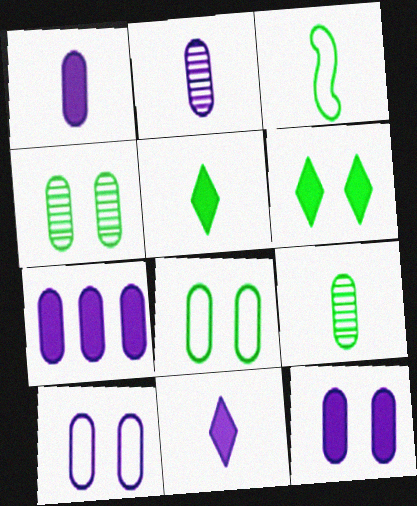[[1, 7, 12], 
[2, 7, 10], 
[3, 5, 9]]